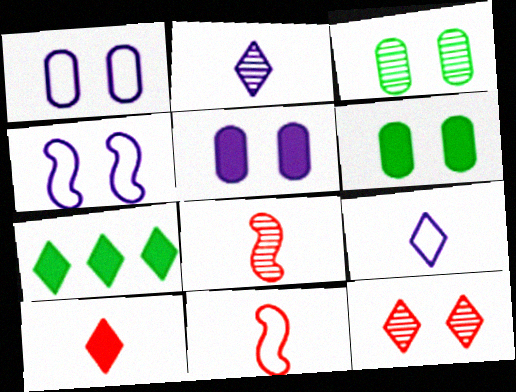[[1, 7, 8], 
[4, 6, 12], 
[7, 9, 12]]